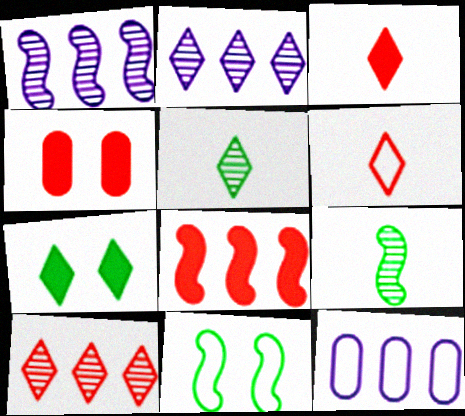[[2, 6, 7], 
[3, 4, 8], 
[6, 11, 12]]